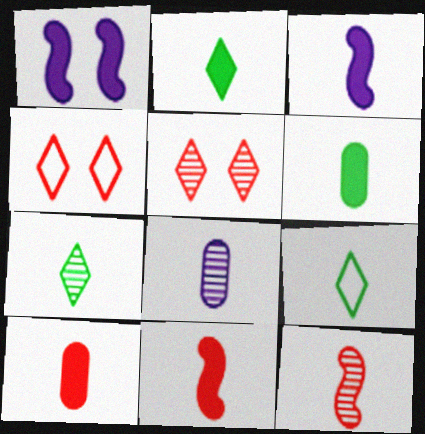[[2, 3, 10], 
[2, 7, 9], 
[7, 8, 12], 
[8, 9, 11]]